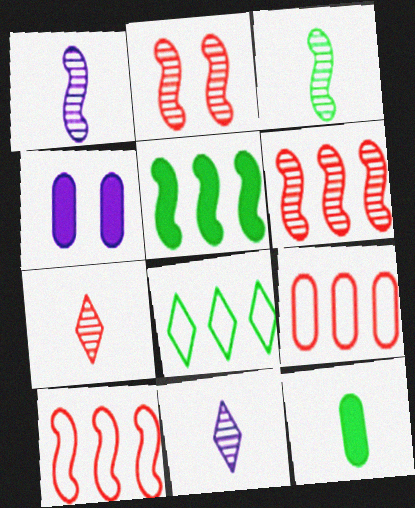[]